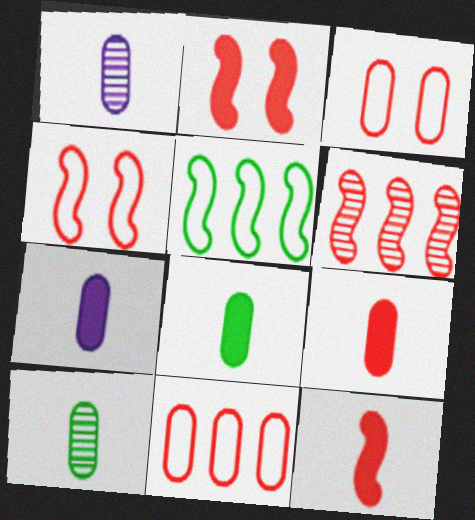[[4, 6, 12], 
[7, 8, 9]]